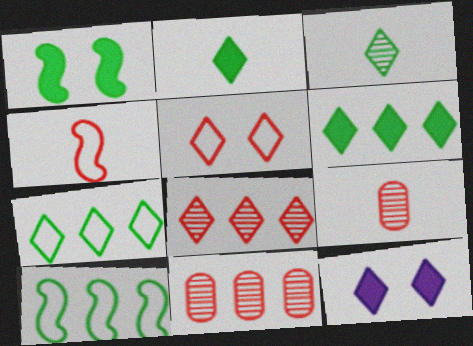[[9, 10, 12]]